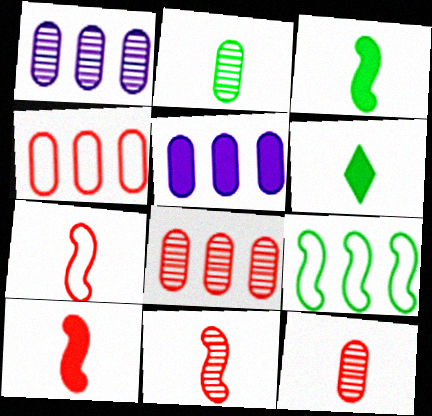[[7, 10, 11]]